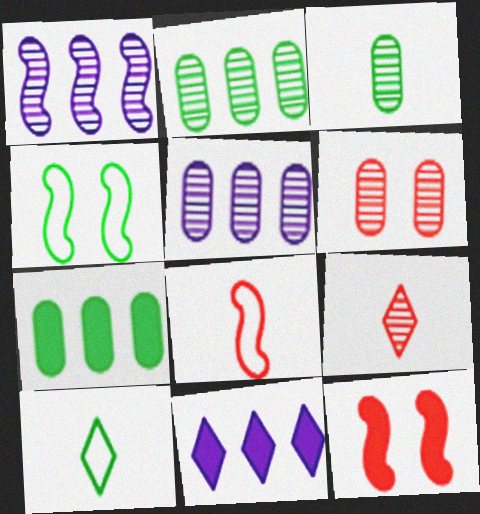[[3, 5, 6], 
[5, 10, 12]]